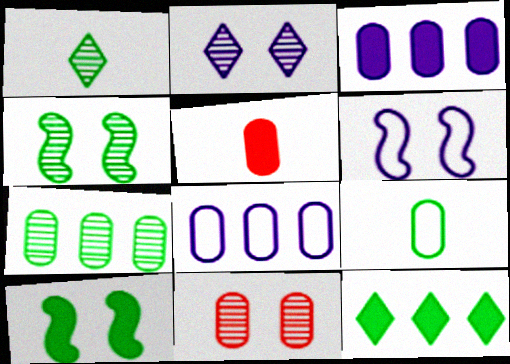[[1, 4, 7], 
[2, 4, 11], 
[3, 9, 11], 
[4, 9, 12]]